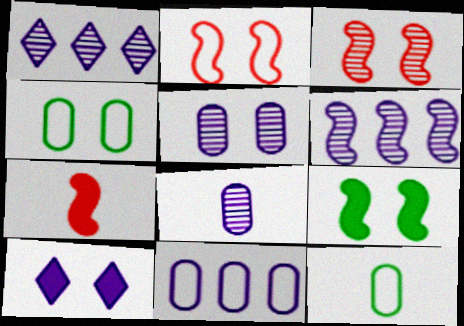[[1, 4, 7], 
[3, 4, 10]]